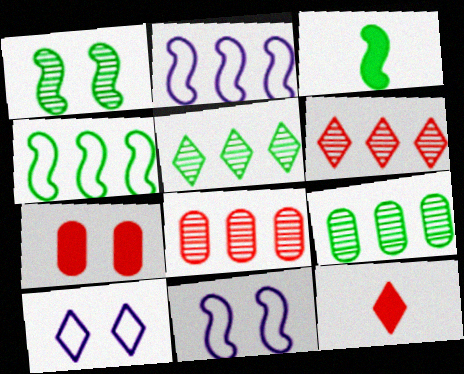[[1, 3, 4], 
[1, 7, 10], 
[3, 8, 10], 
[5, 10, 12], 
[9, 11, 12]]